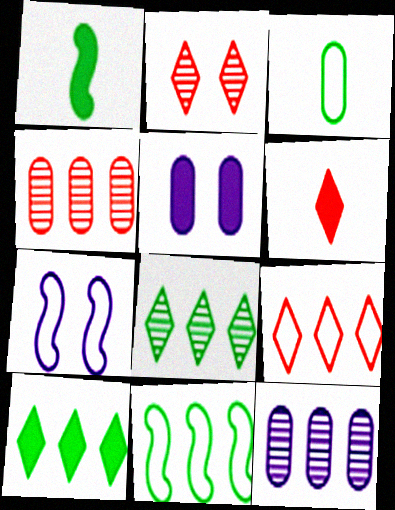[[2, 6, 9], 
[3, 4, 5], 
[3, 7, 9]]